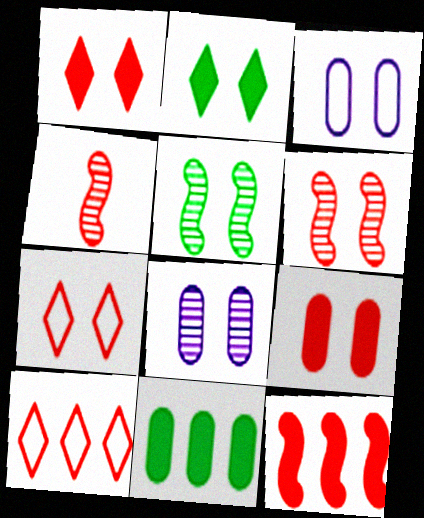[[1, 3, 5], 
[2, 3, 6], 
[4, 9, 10], 
[6, 7, 9]]